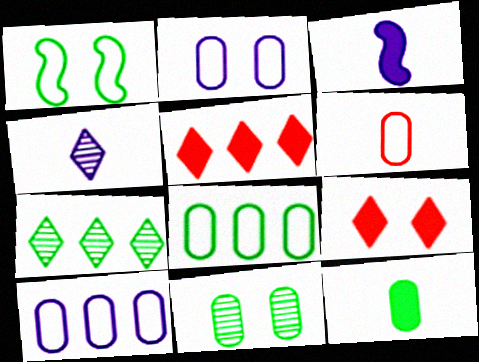[[1, 7, 12], 
[2, 6, 8], 
[8, 11, 12]]